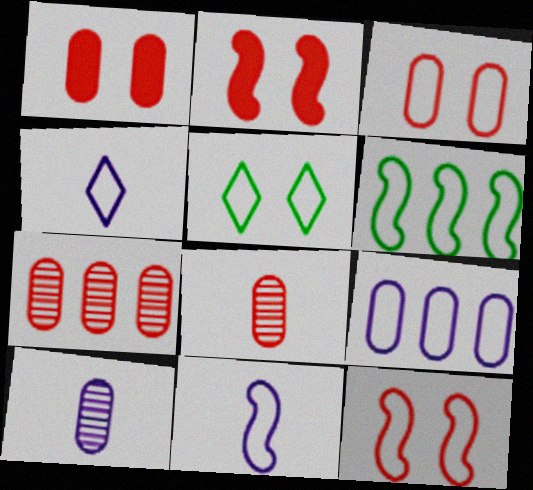[[3, 4, 6], 
[6, 11, 12]]